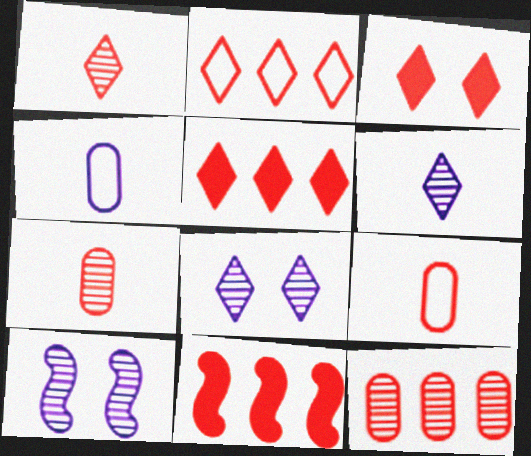[[1, 2, 3], 
[2, 11, 12]]